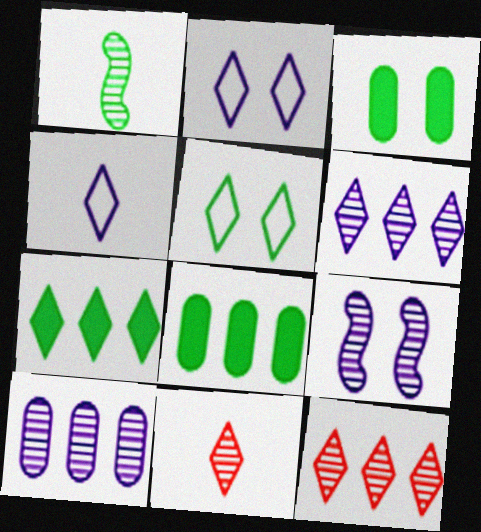[[1, 5, 8], 
[2, 7, 11]]